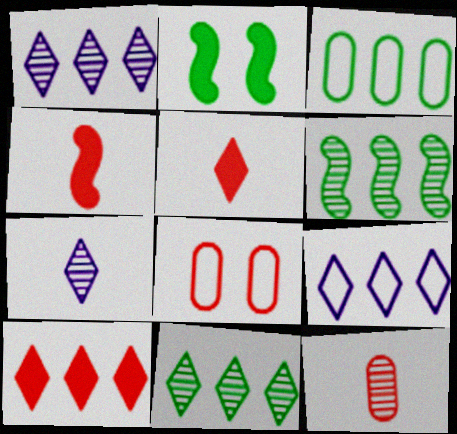[[2, 9, 12], 
[9, 10, 11]]